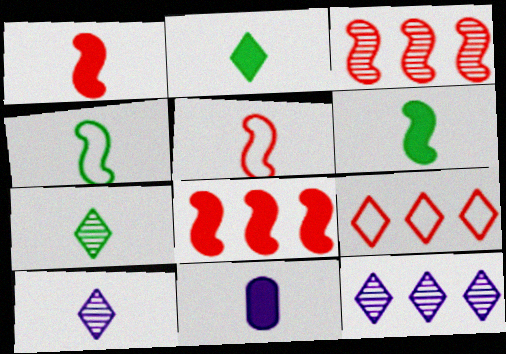[[1, 2, 11], 
[5, 7, 11]]